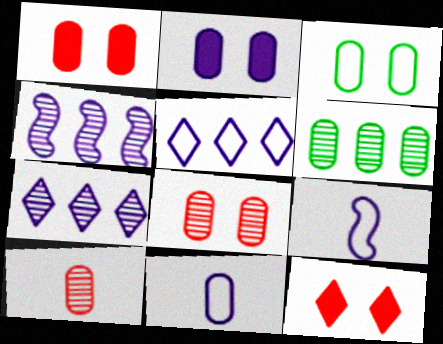[[1, 6, 11], 
[2, 3, 8], 
[2, 7, 9], 
[6, 9, 12]]